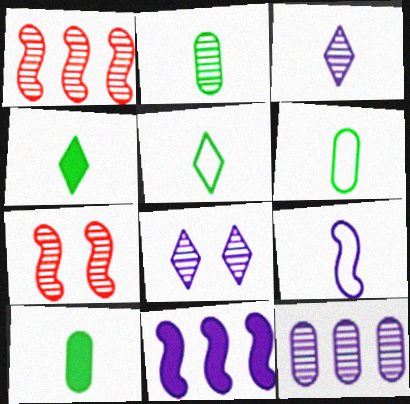[[1, 2, 8], 
[2, 6, 10]]